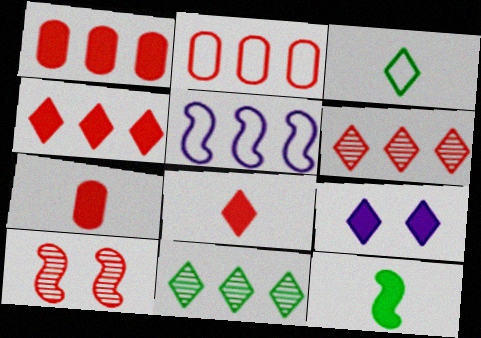[[1, 5, 11], 
[1, 9, 12], 
[2, 8, 10], 
[3, 6, 9], 
[5, 10, 12]]